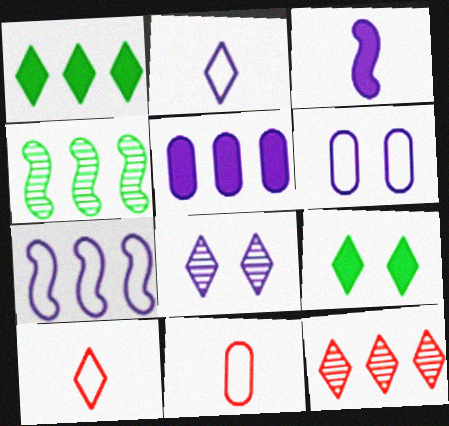[[1, 8, 10], 
[2, 6, 7], 
[2, 9, 12]]